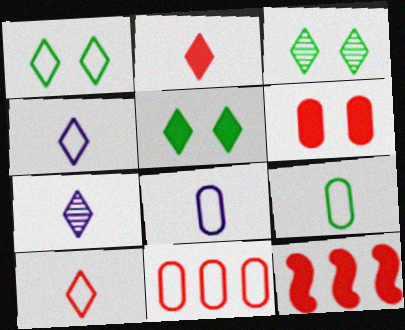[[1, 3, 5], 
[2, 6, 12], 
[3, 8, 12]]